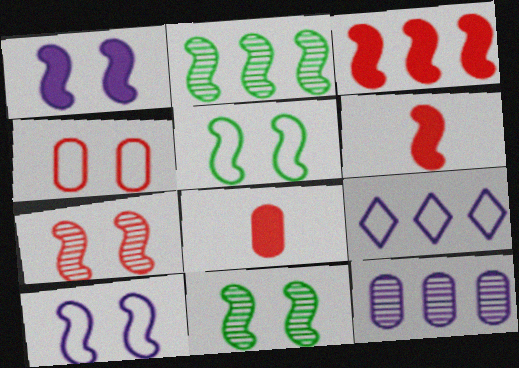[[1, 5, 7], 
[2, 6, 10], 
[8, 9, 11]]